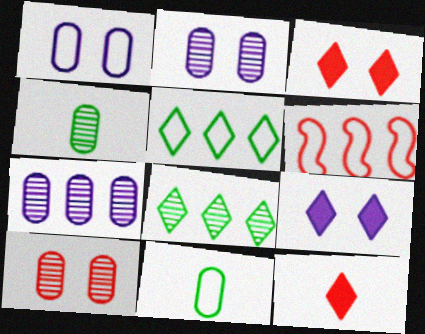[[4, 6, 9], 
[4, 7, 10], 
[6, 10, 12]]